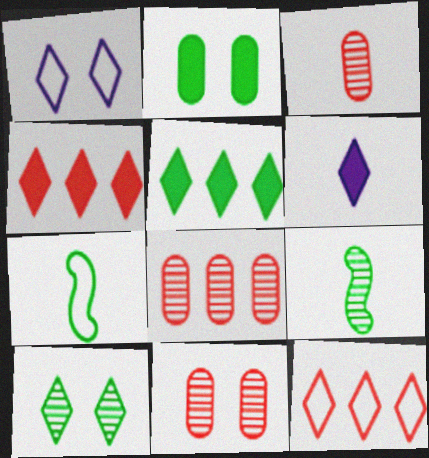[[3, 6, 7], 
[3, 8, 11], 
[6, 10, 12]]